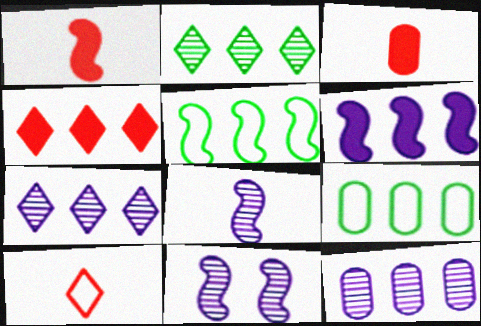[[1, 5, 11], 
[4, 5, 12]]